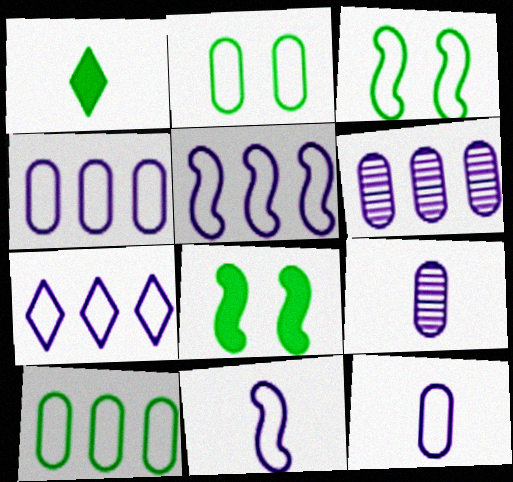[[4, 5, 7]]